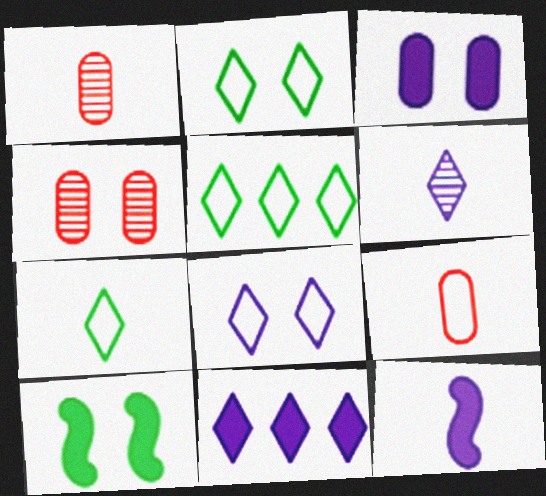[[1, 7, 12], 
[2, 5, 7], 
[3, 11, 12], 
[4, 5, 12], 
[4, 8, 10], 
[6, 8, 11]]